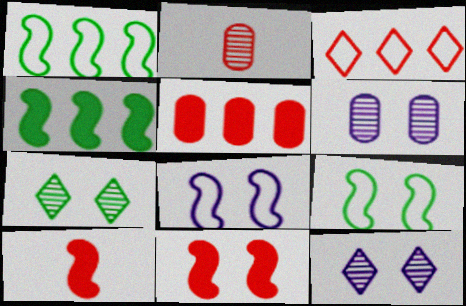[[2, 3, 11]]